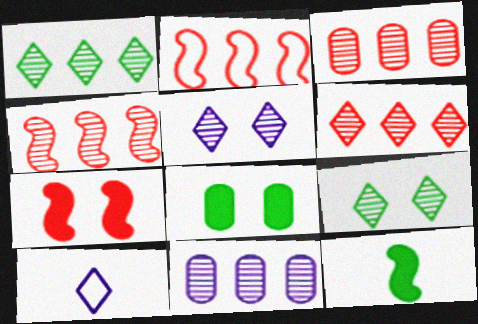[[1, 4, 11], 
[3, 4, 6], 
[4, 8, 10]]